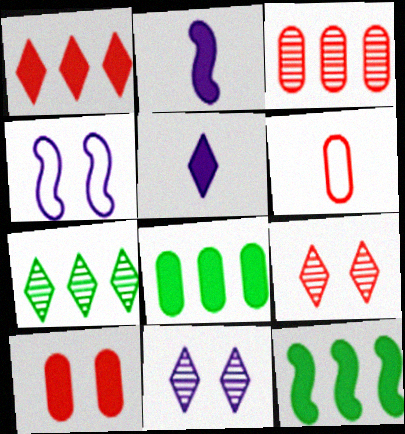[[3, 6, 10], 
[5, 10, 12], 
[6, 11, 12]]